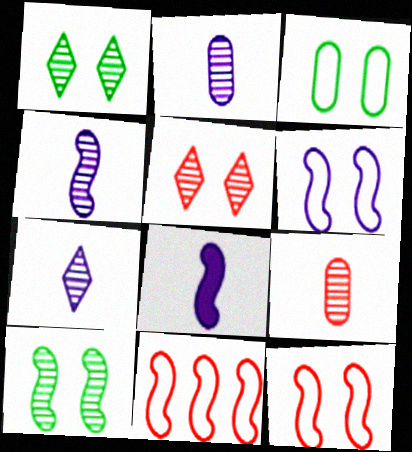[[2, 4, 7], 
[8, 10, 11]]